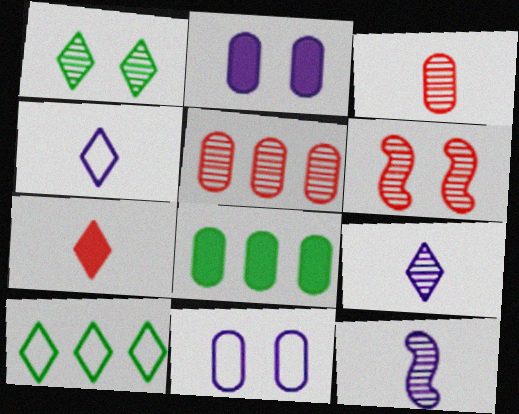[[1, 5, 12], 
[3, 8, 11], 
[4, 6, 8]]